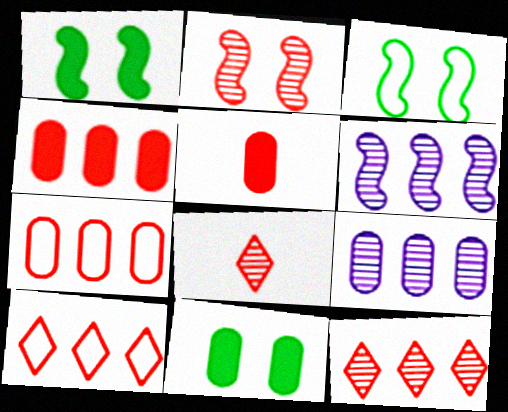[[2, 5, 10]]